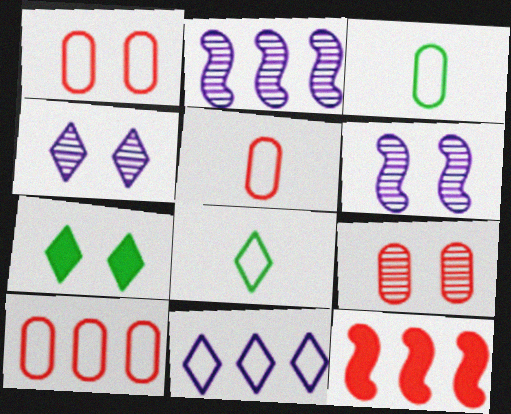[[1, 5, 10], 
[1, 6, 7], 
[2, 5, 7], 
[3, 4, 12]]